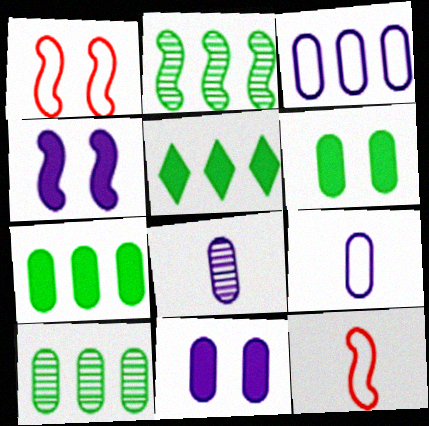[[1, 5, 8], 
[2, 4, 12], 
[3, 8, 11]]